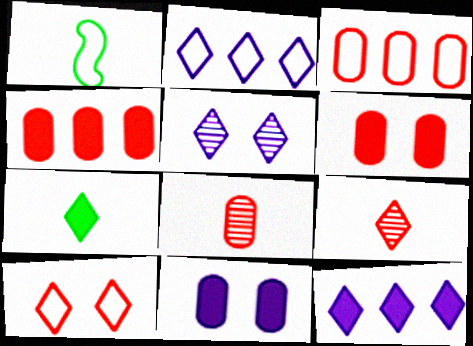[[1, 4, 5], 
[3, 6, 8]]